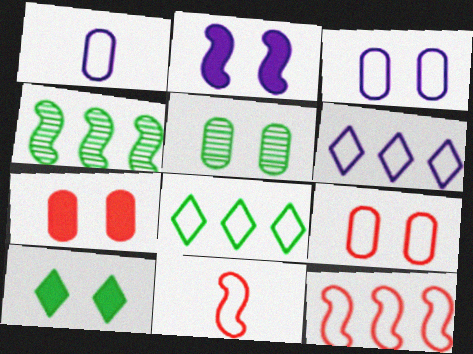[[2, 4, 11], 
[2, 7, 10], 
[3, 5, 7], 
[3, 8, 11]]